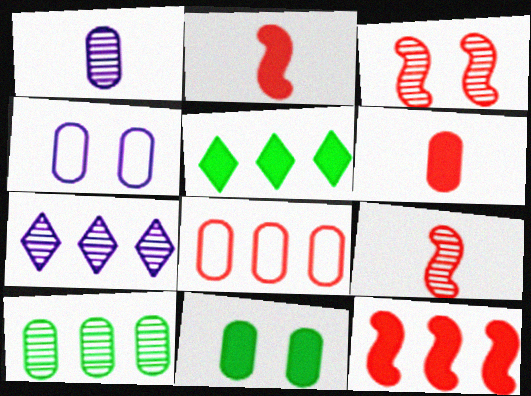[[1, 8, 11], 
[4, 5, 9], 
[4, 6, 10]]